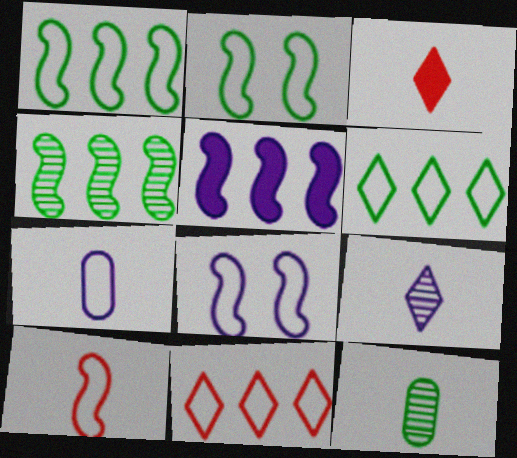[[1, 8, 10], 
[2, 7, 11]]